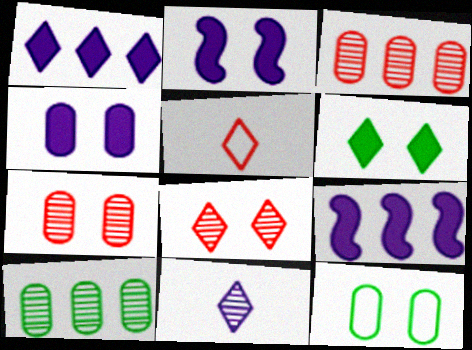[[2, 5, 10], 
[2, 8, 12], 
[4, 7, 12]]